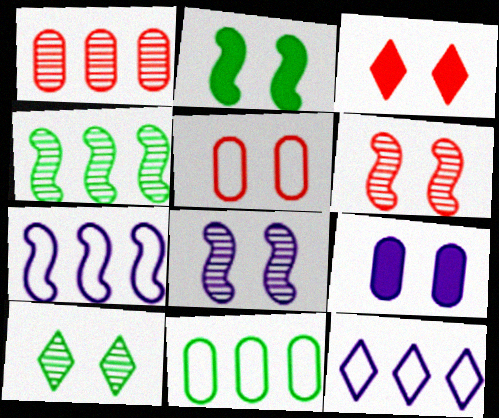[[2, 3, 9], 
[3, 5, 6]]